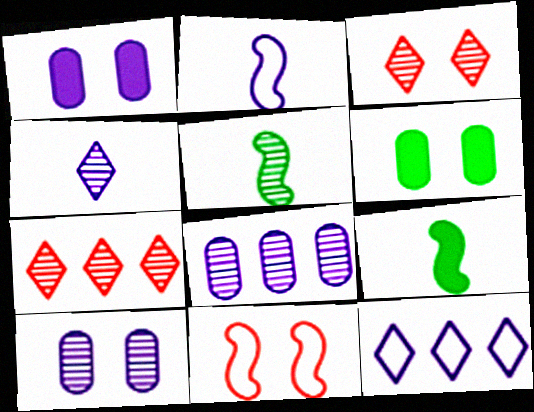[[2, 6, 7], 
[3, 5, 8], 
[5, 7, 10]]